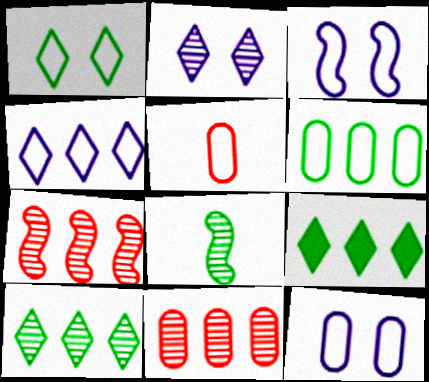[[2, 8, 11], 
[5, 6, 12]]